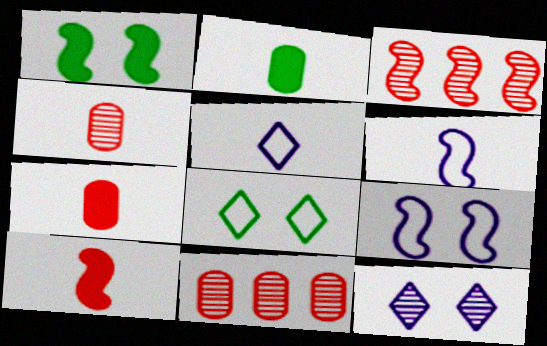[[1, 3, 6], 
[1, 5, 11]]